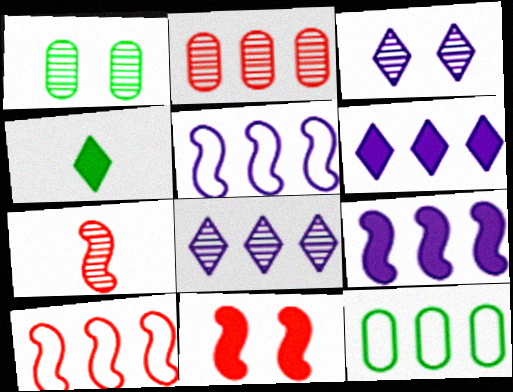[[1, 7, 8], 
[7, 10, 11]]